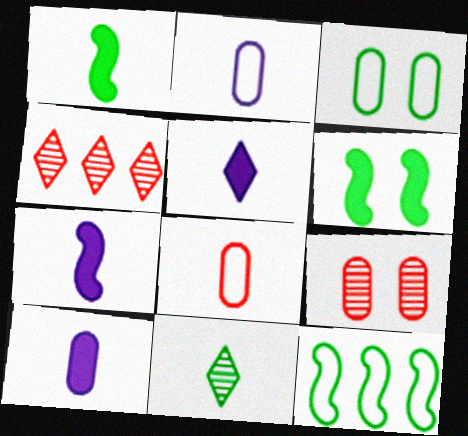[[2, 4, 6], 
[3, 4, 7], 
[5, 7, 10], 
[5, 9, 12], 
[7, 8, 11]]